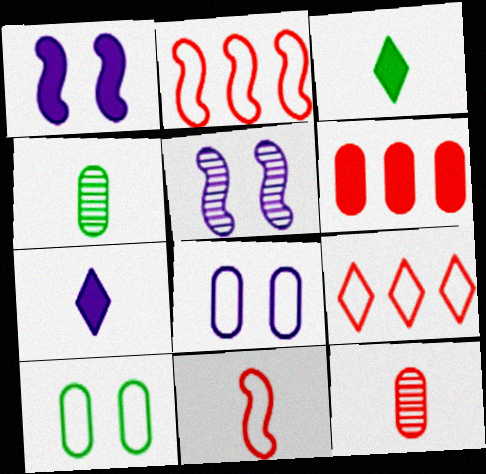[[1, 3, 6], 
[1, 4, 9], 
[4, 6, 8], 
[4, 7, 11]]